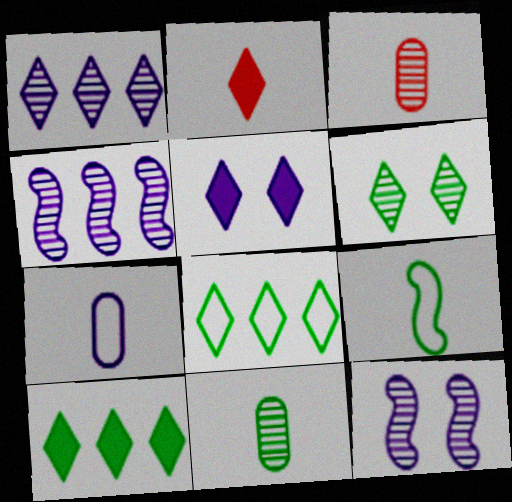[[2, 5, 10], 
[3, 4, 6], 
[4, 5, 7]]